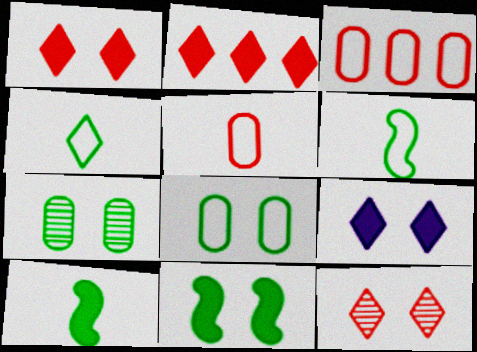[]